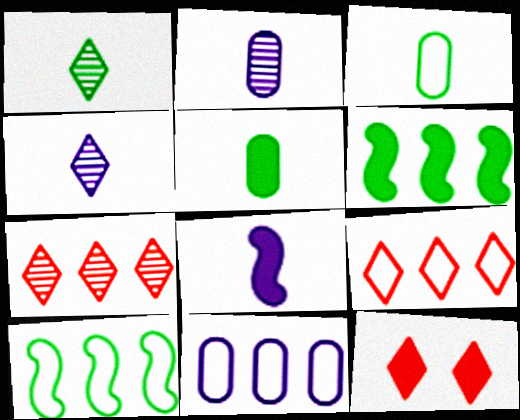[[2, 10, 12], 
[6, 7, 11], 
[9, 10, 11]]